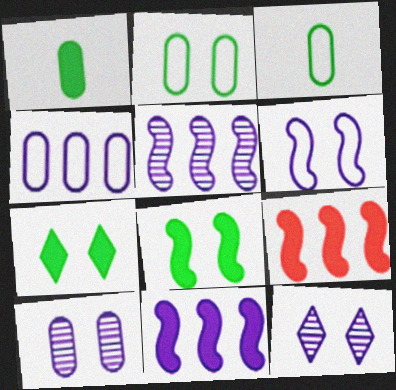[[3, 9, 12]]